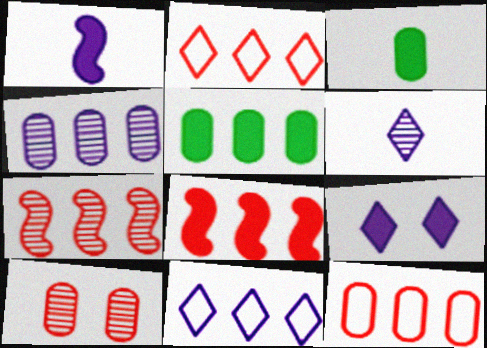[[3, 8, 9], 
[4, 5, 12], 
[5, 7, 11], 
[6, 9, 11]]